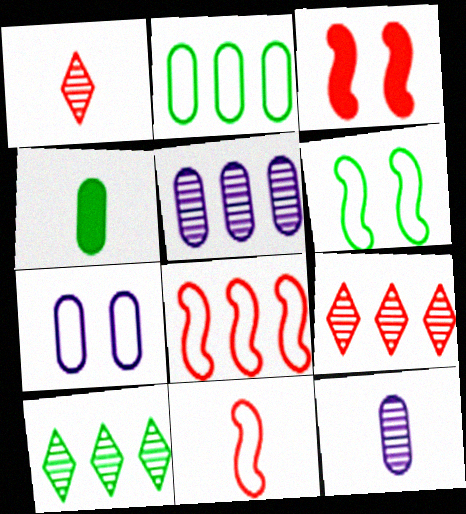[[4, 6, 10]]